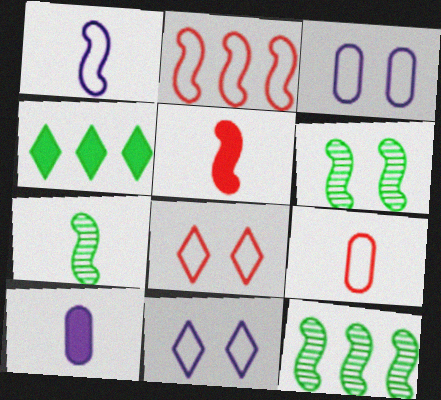[[1, 5, 7], 
[2, 8, 9], 
[6, 7, 12], 
[8, 10, 12]]